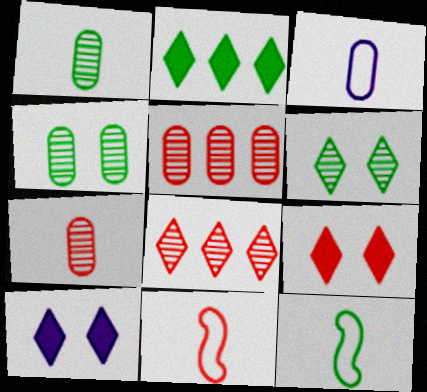[[2, 4, 12], 
[5, 9, 11], 
[5, 10, 12]]